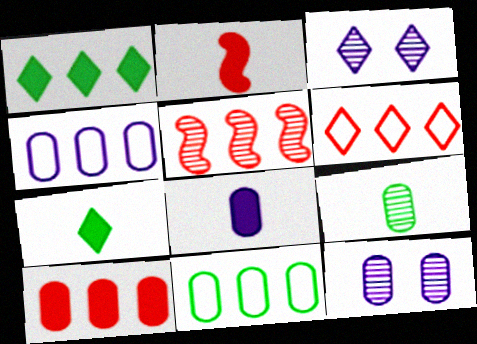[[1, 4, 5], 
[2, 3, 11], 
[2, 7, 8], 
[3, 5, 9], 
[3, 6, 7], 
[4, 8, 12], 
[5, 6, 10]]